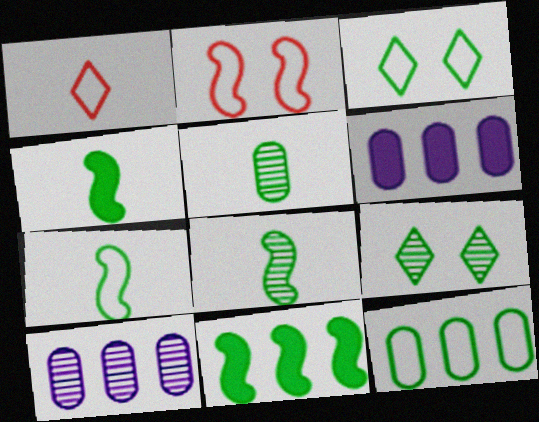[[3, 5, 11], 
[3, 7, 12], 
[4, 7, 8], 
[4, 9, 12]]